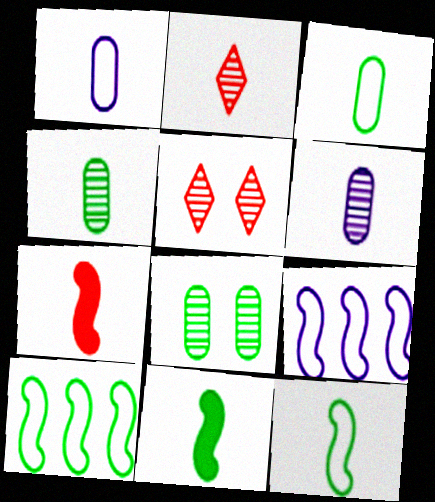[[1, 2, 11]]